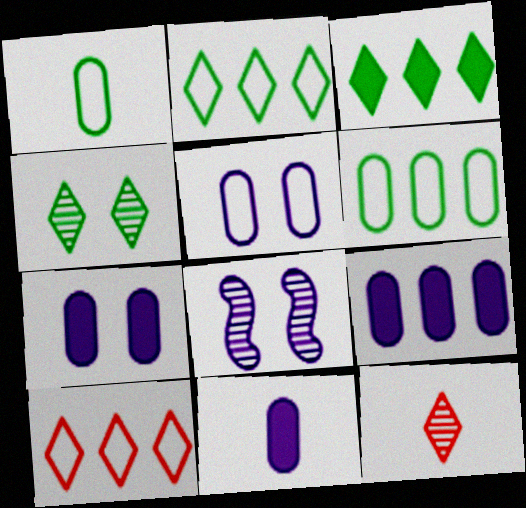[[7, 9, 11]]